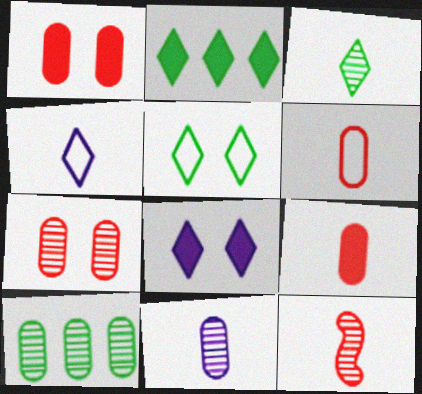[[2, 3, 5], 
[3, 11, 12], 
[7, 10, 11]]